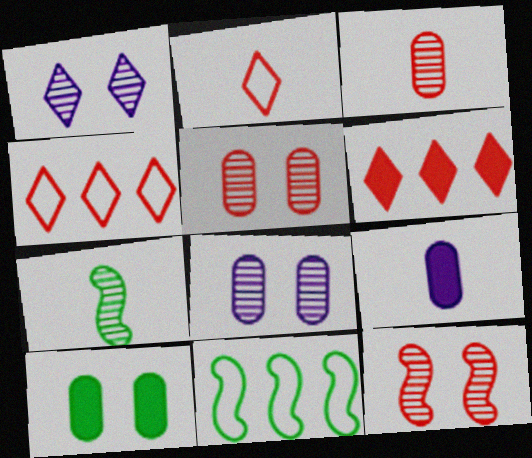[[2, 7, 9]]